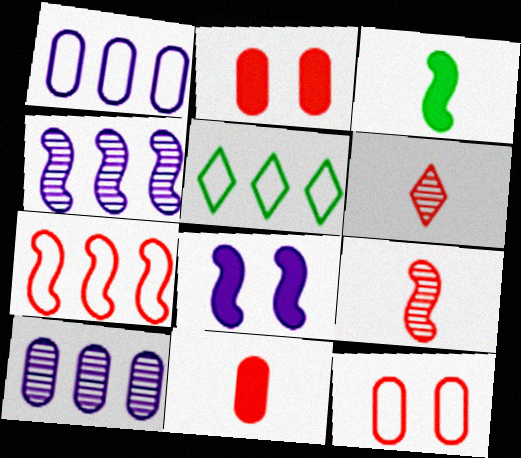[[1, 5, 7], 
[2, 6, 7]]